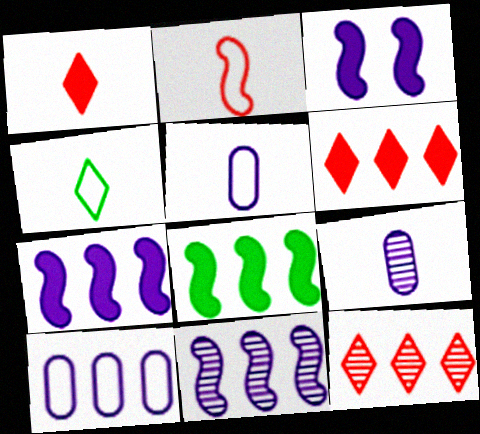[[2, 4, 5], 
[8, 10, 12]]